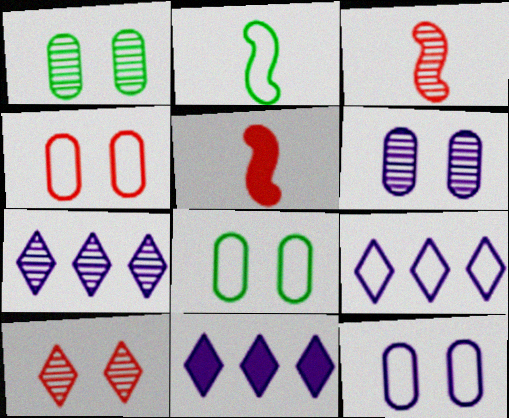[[1, 3, 7], 
[1, 5, 9], 
[2, 4, 9], 
[3, 8, 11], 
[4, 8, 12], 
[5, 7, 8], 
[7, 9, 11]]